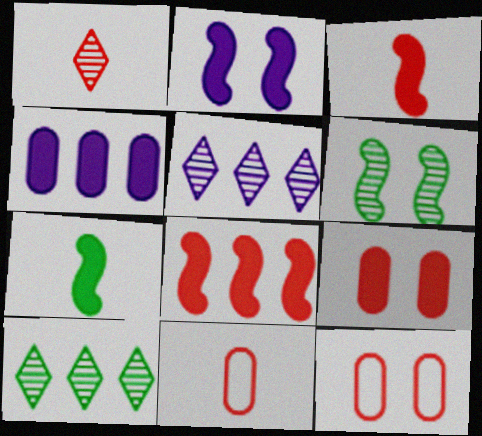[[1, 3, 11], 
[1, 8, 12], 
[2, 7, 8], 
[2, 10, 11], 
[5, 7, 12]]